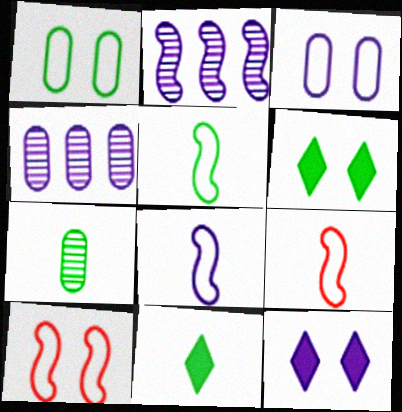[[4, 6, 9], 
[4, 8, 12], 
[4, 10, 11], 
[5, 7, 11], 
[5, 8, 9]]